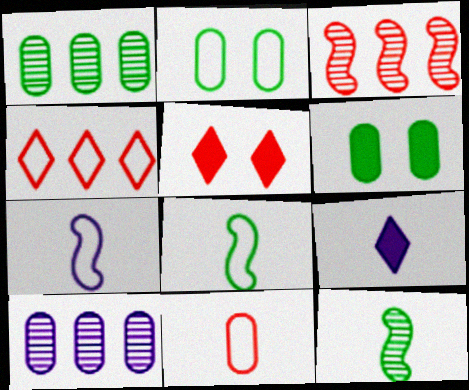[[1, 5, 7], 
[2, 3, 9], 
[2, 4, 7], 
[3, 5, 11], 
[5, 8, 10], 
[6, 10, 11], 
[9, 11, 12]]